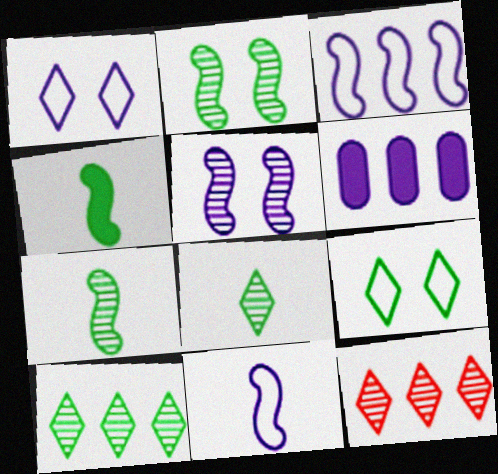[]